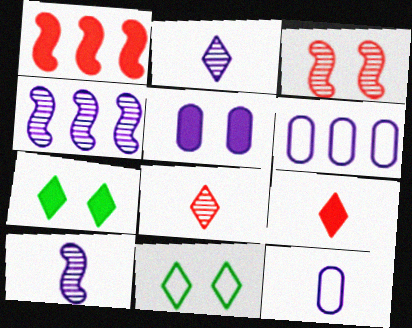[[3, 5, 11]]